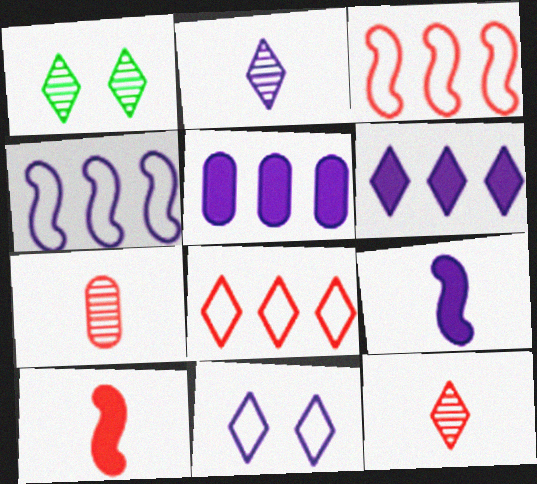[[2, 6, 11]]